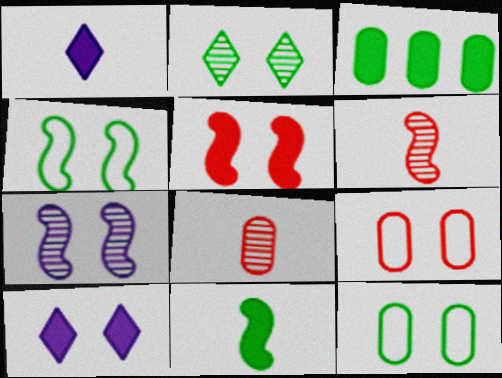[[1, 3, 5], 
[4, 5, 7]]